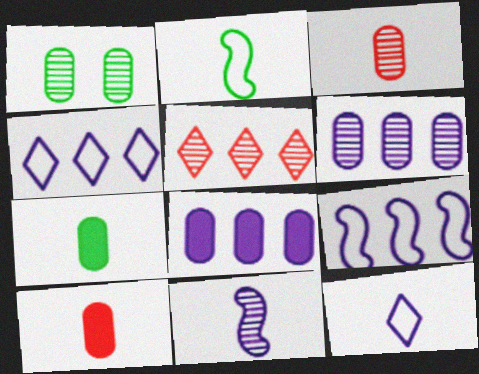[[1, 3, 6], 
[1, 5, 11]]